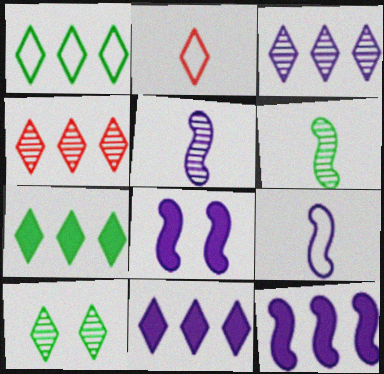[[1, 4, 11], 
[2, 10, 11]]